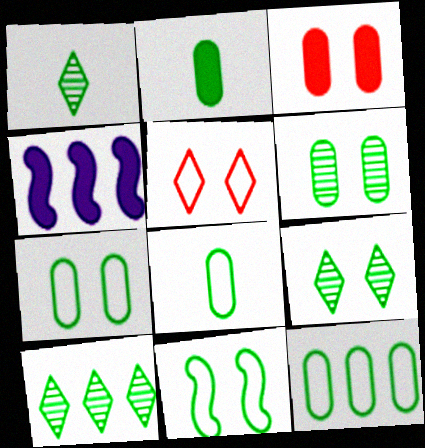[[1, 9, 10], 
[2, 6, 12], 
[2, 10, 11], 
[7, 8, 12]]